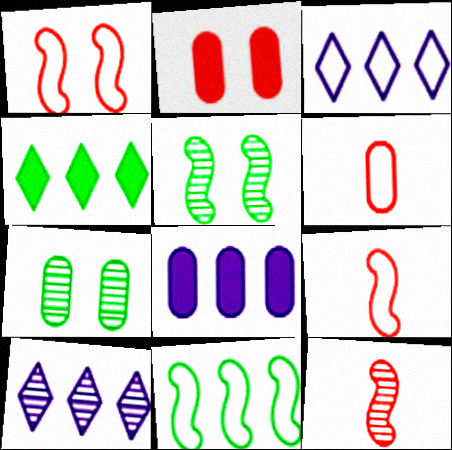[[6, 7, 8], 
[7, 10, 12]]